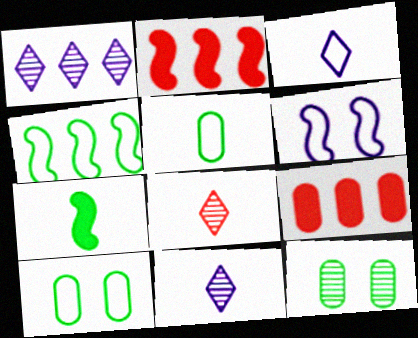[[1, 4, 9], 
[2, 3, 12], 
[2, 10, 11]]